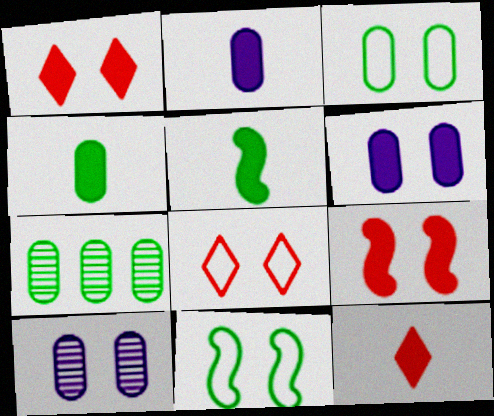[[1, 10, 11], 
[2, 5, 12], 
[3, 4, 7]]